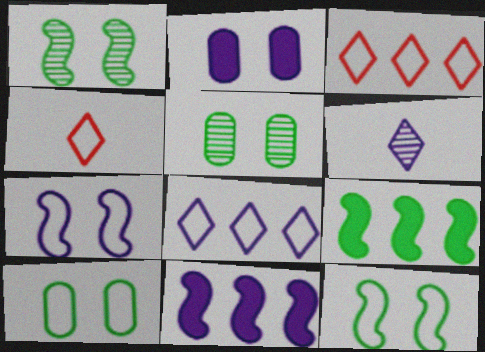[[4, 5, 11]]